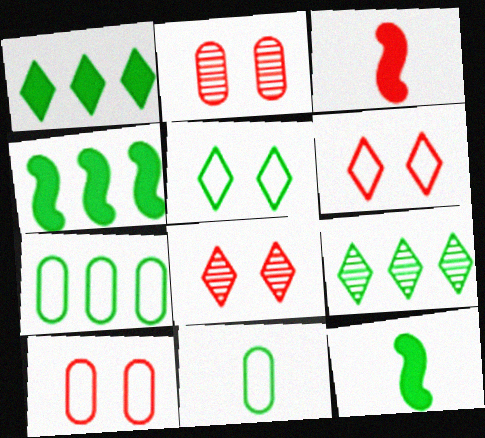[[4, 7, 9]]